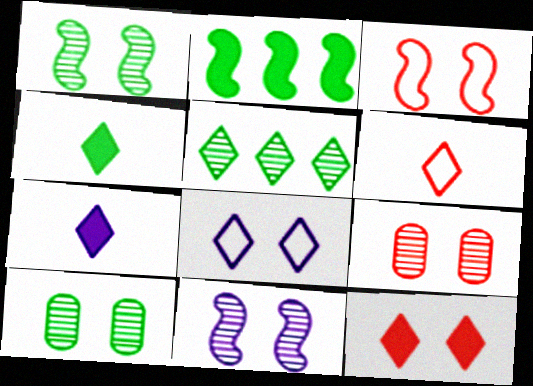[[3, 9, 12]]